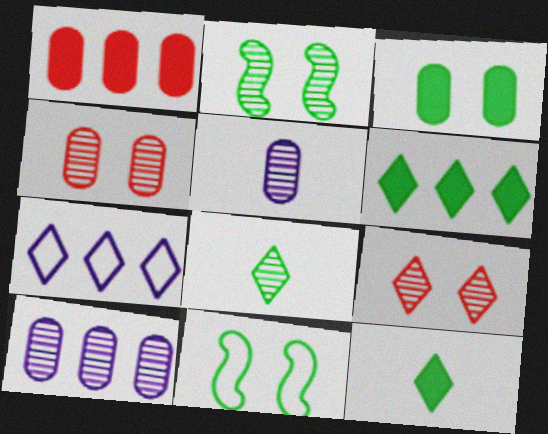[[7, 9, 12]]